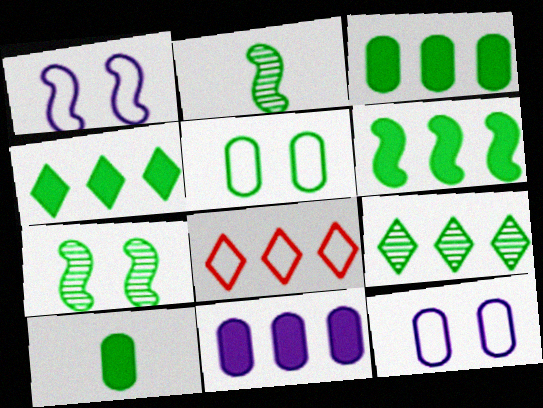[[2, 4, 5], 
[3, 4, 6]]